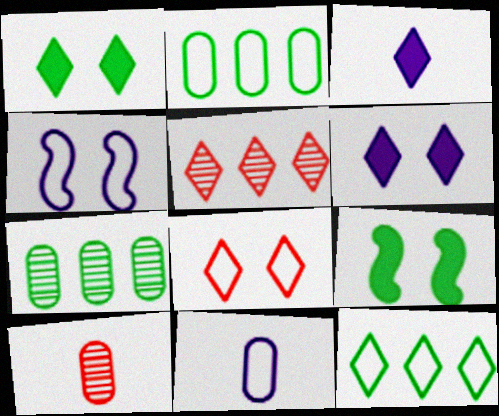[[5, 9, 11]]